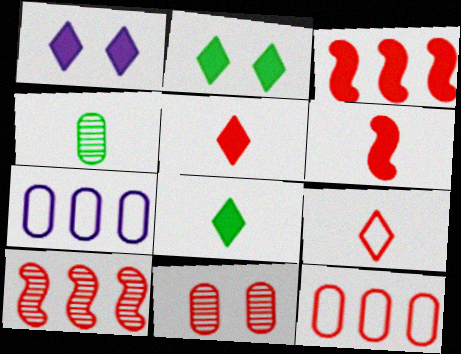[[3, 9, 11]]